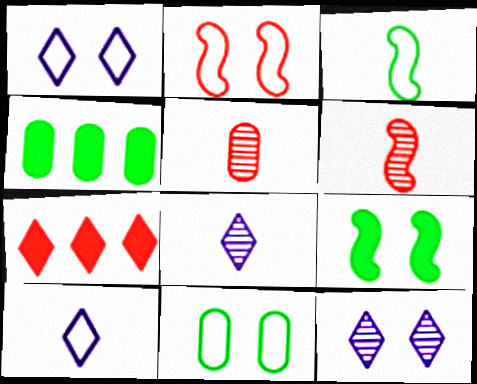[[1, 2, 11], 
[1, 4, 6], 
[2, 4, 8], 
[2, 5, 7]]